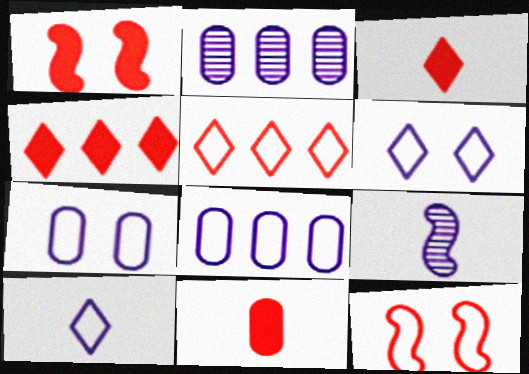[[1, 4, 11]]